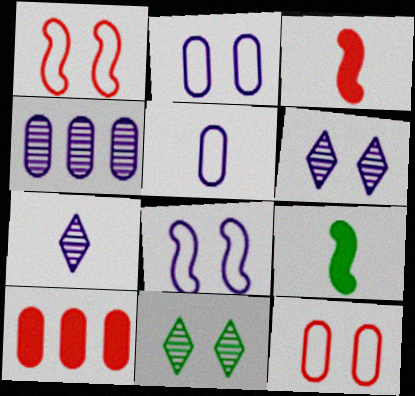[]